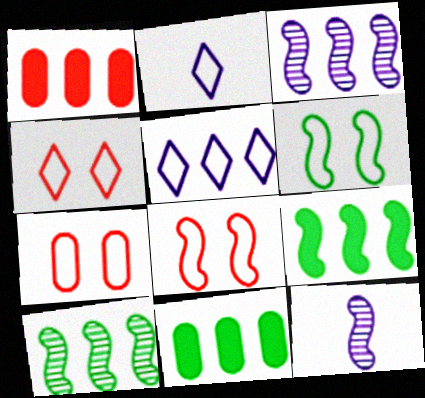[[1, 5, 10], 
[4, 7, 8], 
[4, 11, 12], 
[8, 9, 12]]